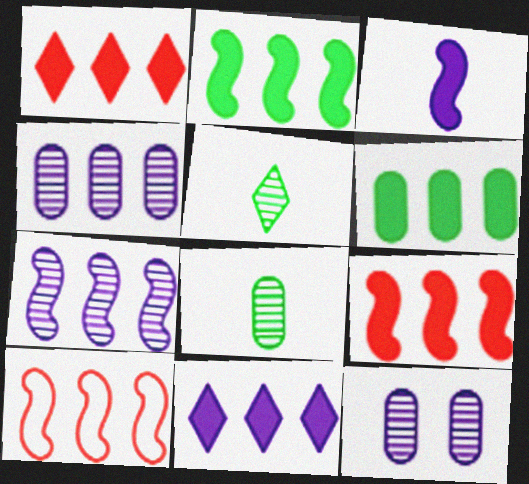[[2, 7, 10], 
[6, 9, 11]]